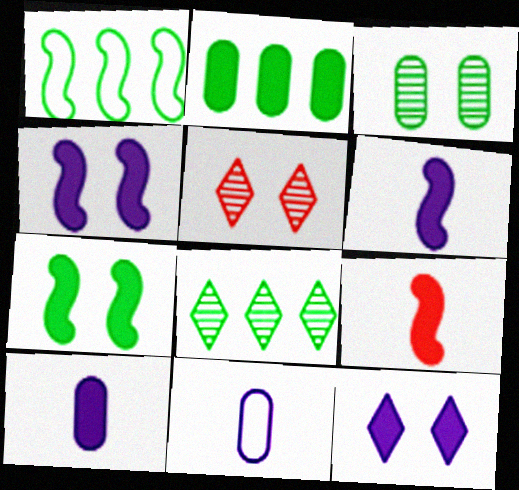[[1, 2, 8], 
[1, 5, 10], 
[2, 9, 12]]